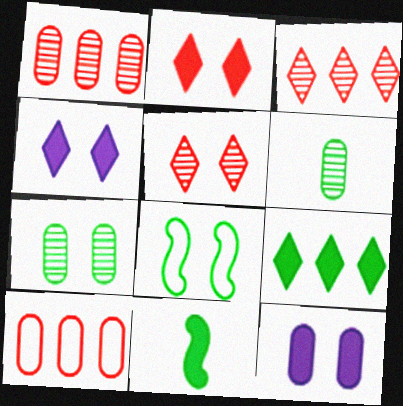[[5, 8, 12], 
[6, 8, 9], 
[6, 10, 12]]